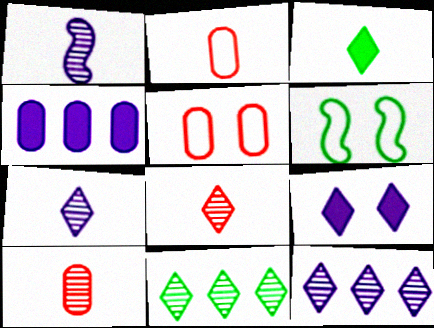[[1, 2, 3], 
[4, 6, 8]]